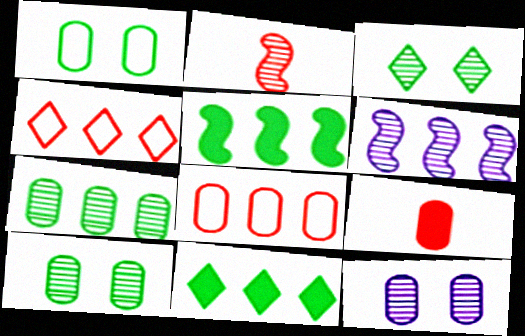[[6, 8, 11]]